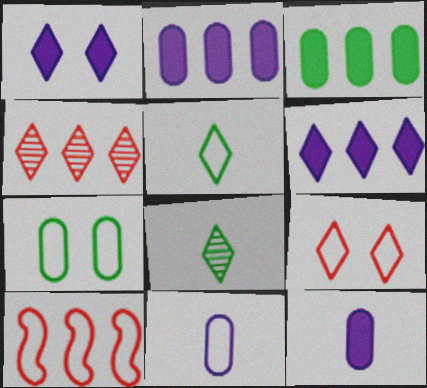[[1, 4, 5], 
[6, 8, 9]]